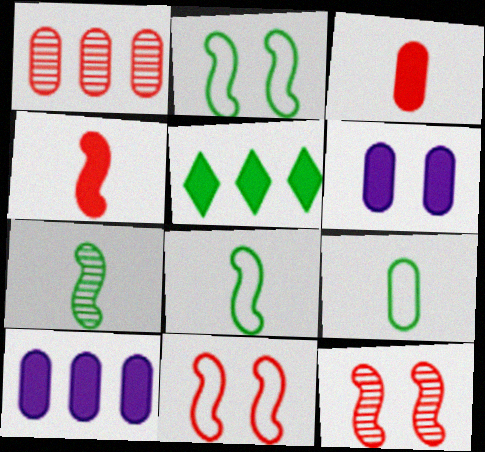[[1, 6, 9], 
[4, 5, 6]]